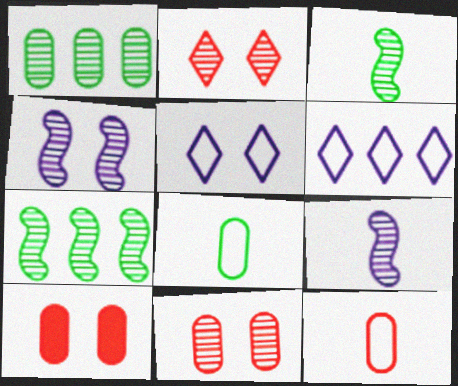[[1, 2, 9], 
[3, 6, 10]]